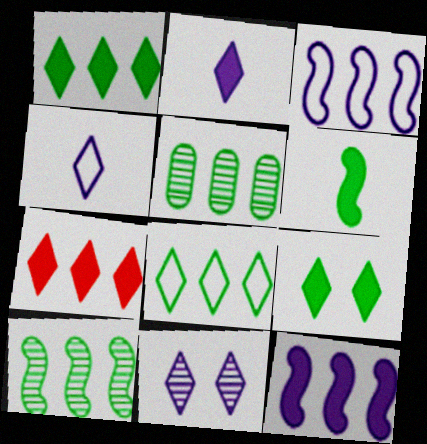[[2, 7, 9], 
[3, 5, 7]]